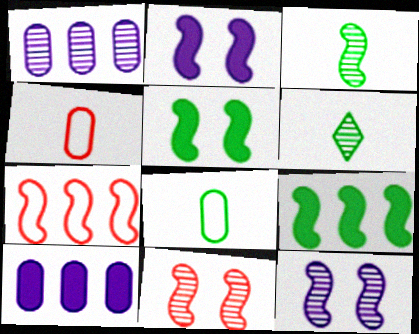[[1, 6, 11], 
[2, 3, 7]]